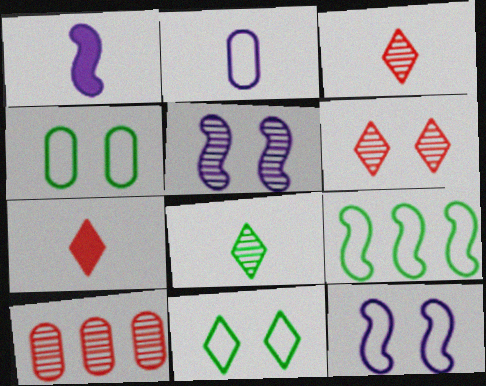[[1, 10, 11], 
[5, 8, 10]]